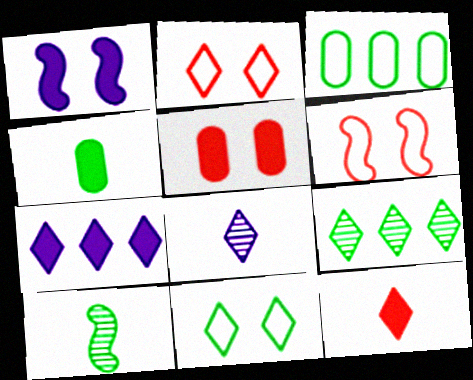[]